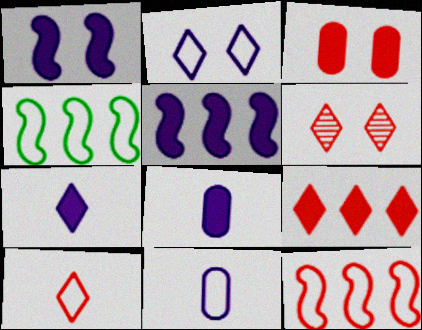[[4, 6, 8], 
[6, 9, 10]]